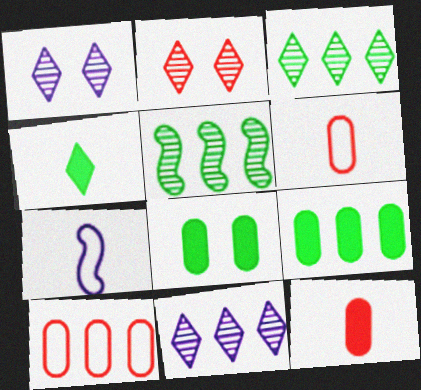[[2, 7, 9]]